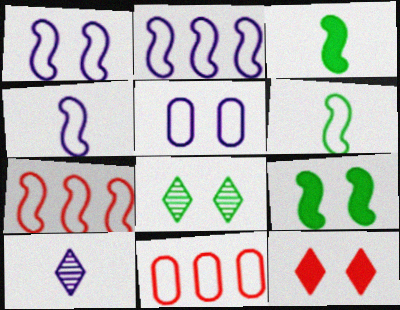[[1, 2, 4], 
[1, 6, 7], 
[9, 10, 11]]